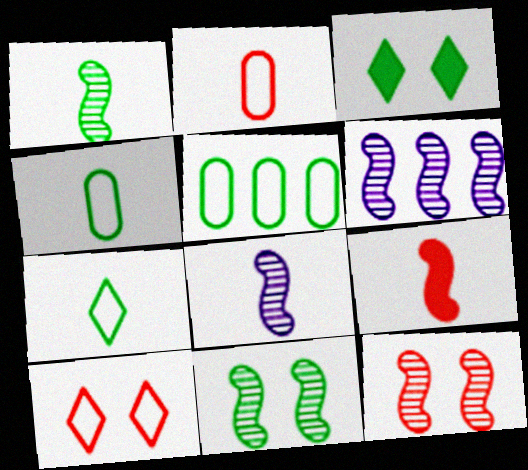[[1, 3, 5], 
[1, 6, 12], 
[2, 3, 6]]